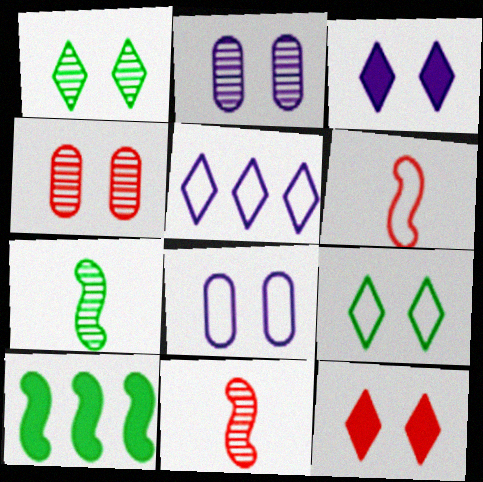[]